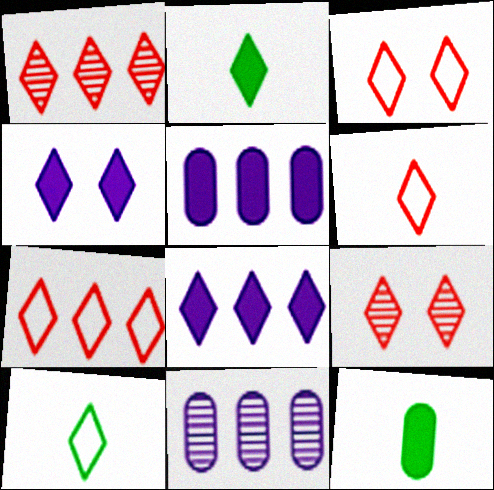[[1, 4, 10], 
[3, 6, 7], 
[8, 9, 10]]